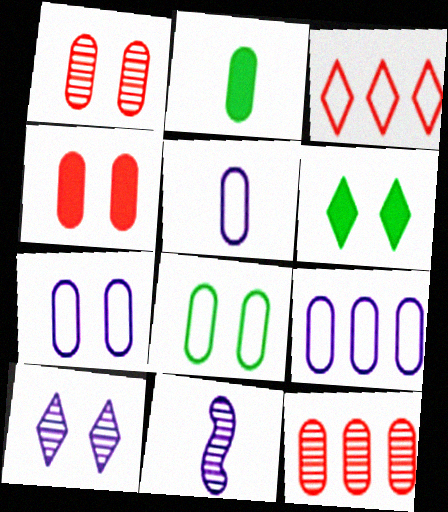[[1, 2, 9], 
[2, 7, 12], 
[5, 7, 9]]